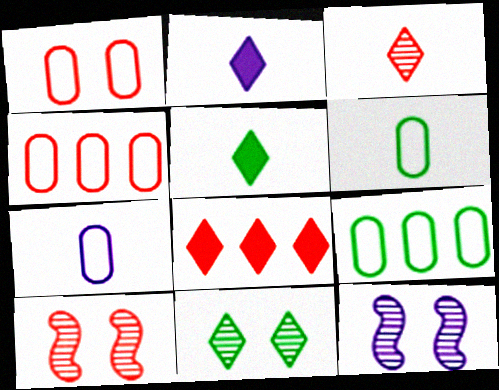[[1, 7, 9], 
[2, 9, 10], 
[4, 5, 12], 
[6, 8, 12]]